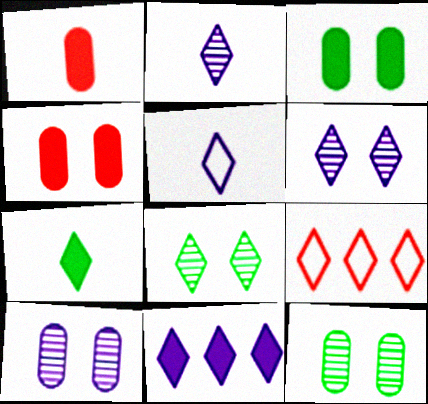[[5, 6, 11], 
[6, 7, 9]]